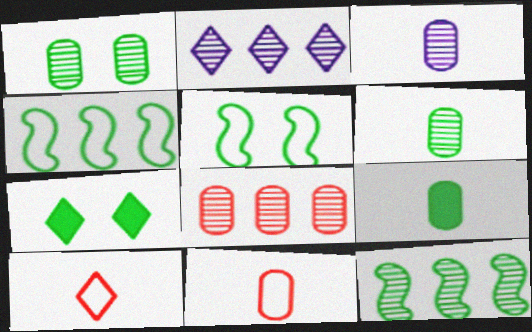[[1, 3, 8], 
[1, 5, 7], 
[2, 7, 10], 
[2, 8, 12], 
[3, 9, 11], 
[4, 6, 7]]